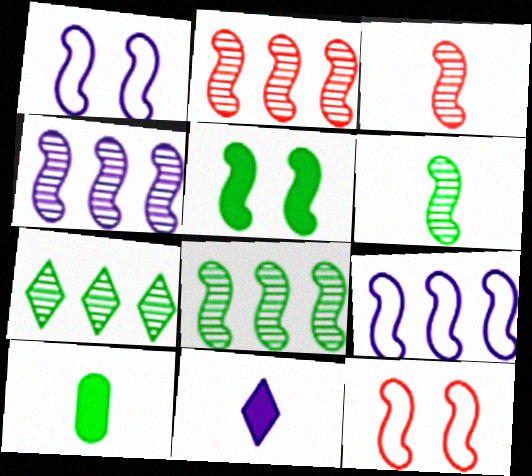[[2, 4, 8], 
[3, 5, 9]]